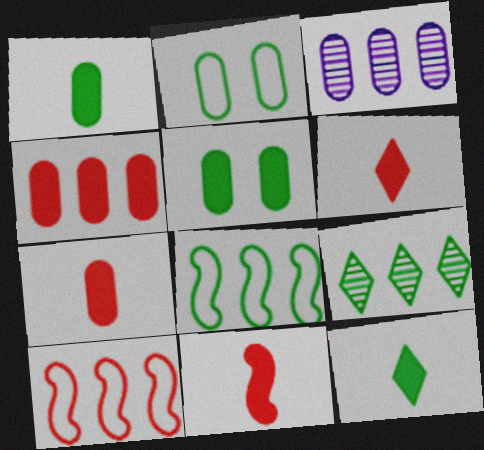[[2, 3, 7], 
[6, 7, 11]]